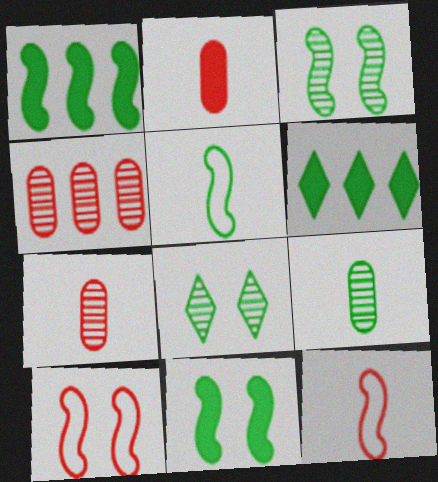[[1, 3, 5]]